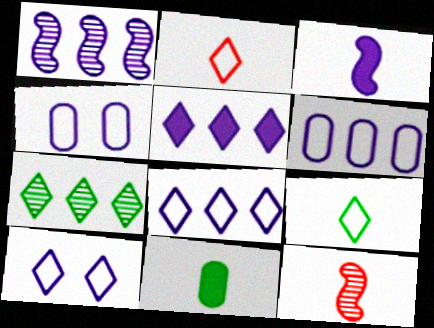[[1, 5, 6]]